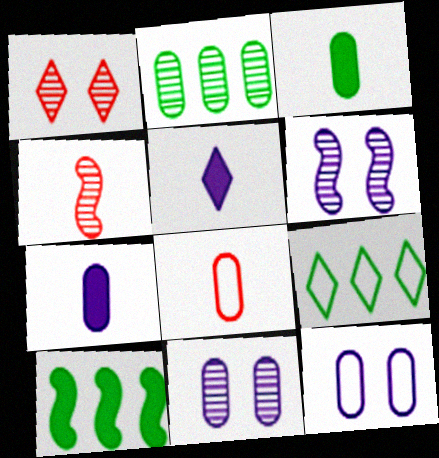[[1, 5, 9], 
[2, 9, 10]]